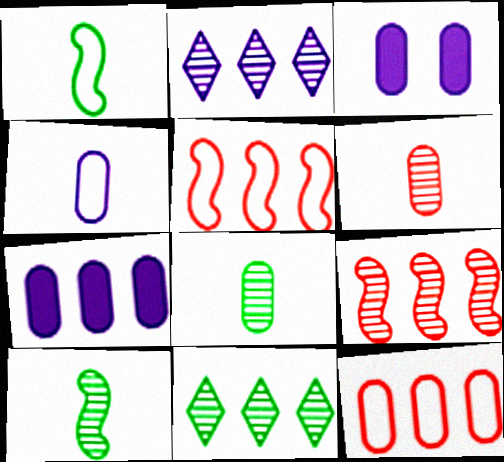[[3, 8, 12], 
[5, 7, 11]]